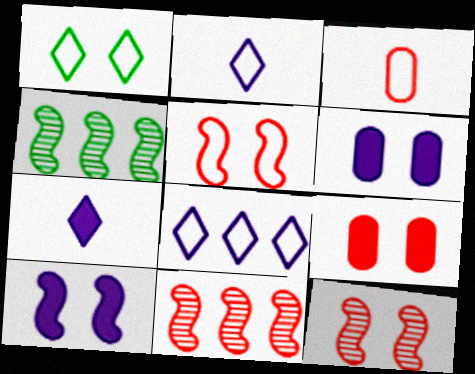[[1, 6, 12], 
[2, 4, 9]]